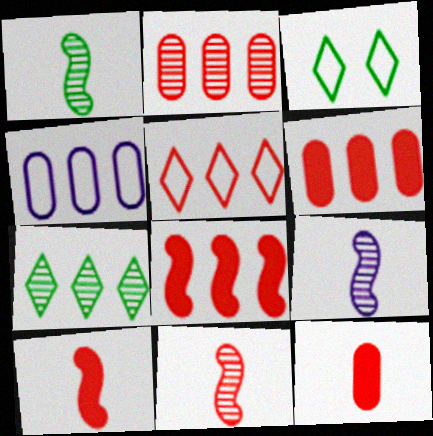[[1, 9, 11], 
[2, 5, 8], 
[3, 6, 9], 
[4, 7, 8]]